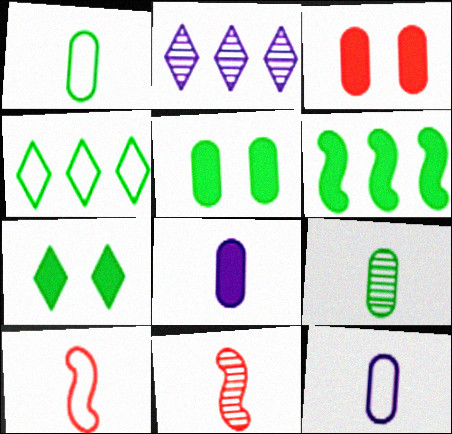[[2, 5, 10]]